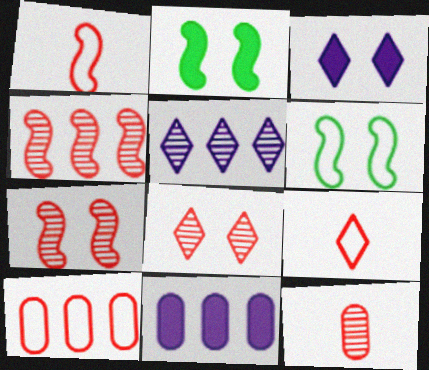[[4, 8, 12]]